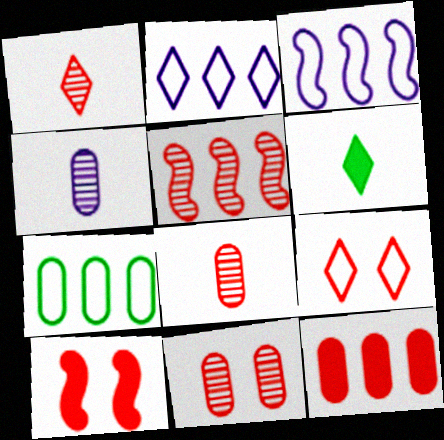[[1, 5, 11], 
[3, 6, 11], 
[9, 10, 11]]